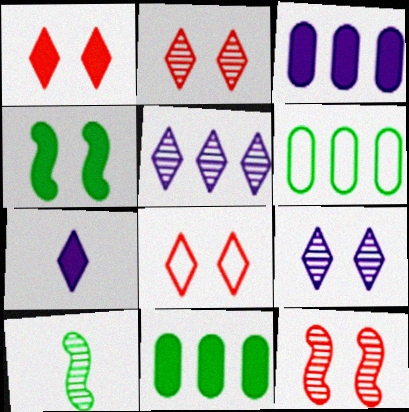[[1, 2, 8], 
[3, 8, 10], 
[6, 7, 12]]